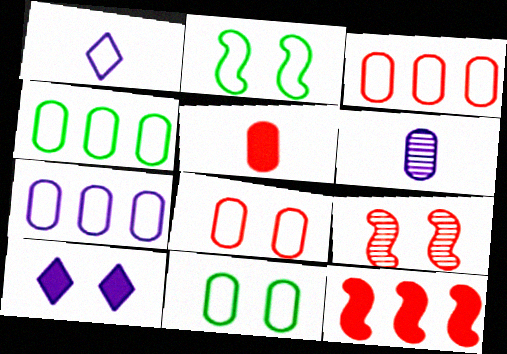[[1, 2, 3], 
[3, 4, 7], 
[9, 10, 11]]